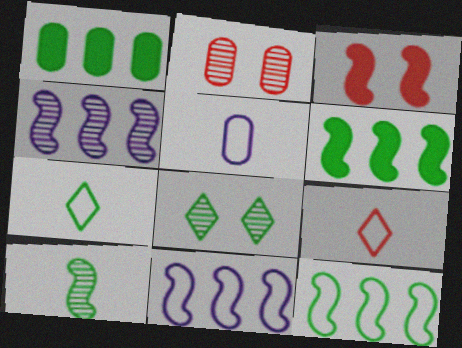[[1, 2, 5], 
[3, 10, 11]]